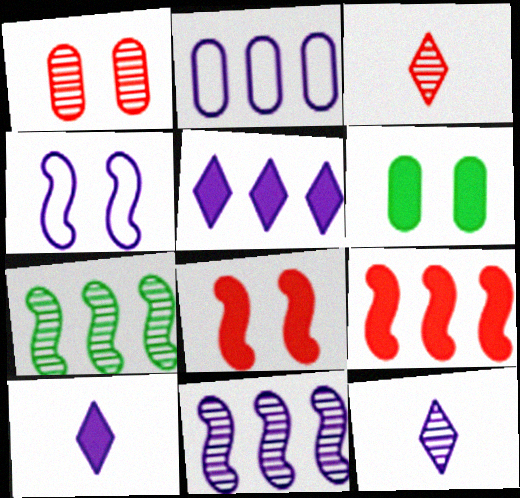[[1, 7, 12], 
[2, 5, 11], 
[6, 9, 10]]